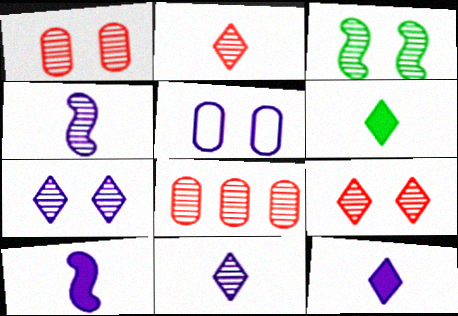[[1, 3, 7], 
[3, 8, 11]]